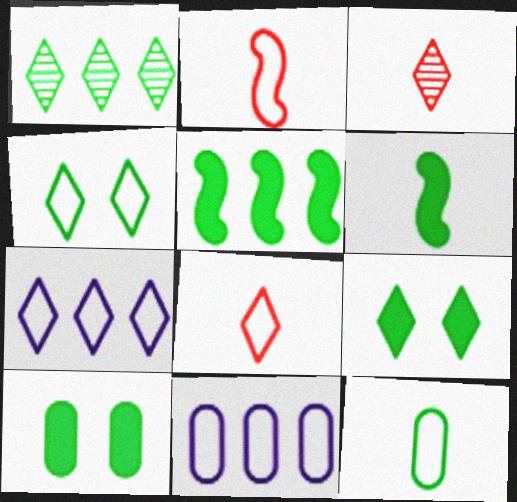[[2, 4, 11], 
[3, 7, 9], 
[4, 7, 8]]